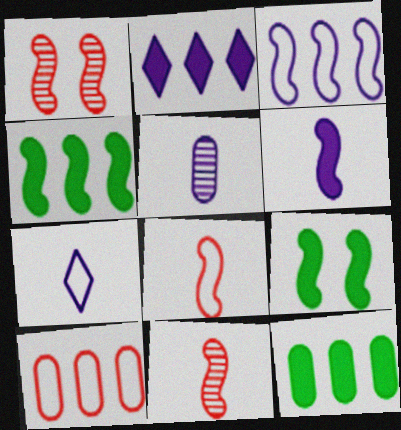[[1, 7, 12], 
[3, 9, 11], 
[5, 6, 7]]